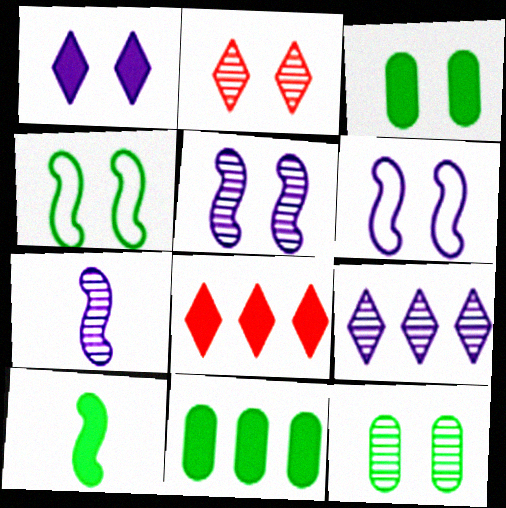[[2, 3, 6], 
[2, 5, 12]]